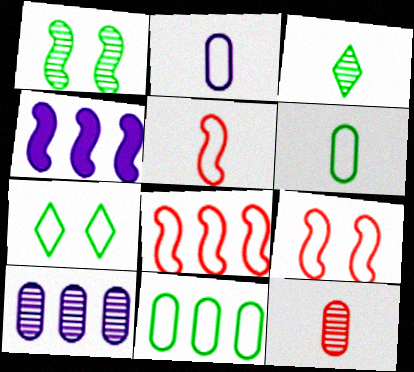[[1, 4, 5], 
[2, 7, 8], 
[4, 7, 12], 
[5, 8, 9]]